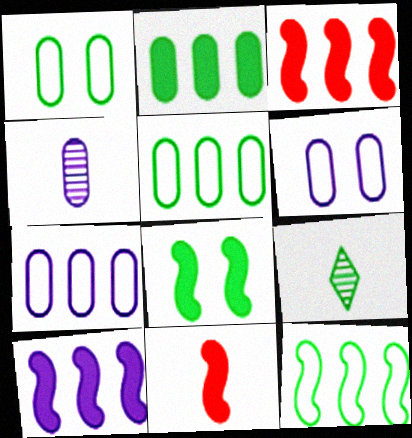[[3, 6, 9], 
[5, 8, 9], 
[8, 10, 11]]